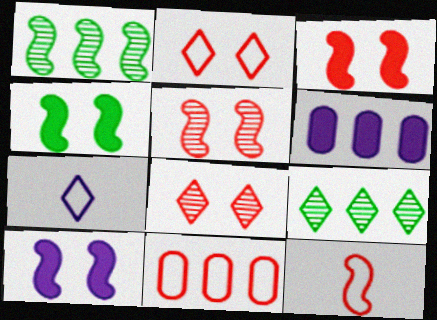[[1, 10, 12], 
[2, 11, 12], 
[3, 4, 10]]